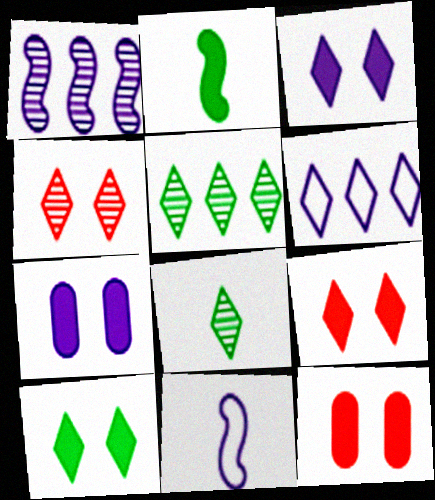[[3, 9, 10], 
[5, 11, 12], 
[6, 8, 9]]